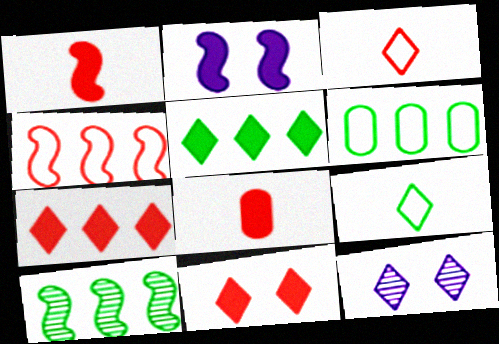[[1, 6, 12], 
[2, 5, 8], 
[3, 5, 12], 
[5, 6, 10], 
[7, 9, 12]]